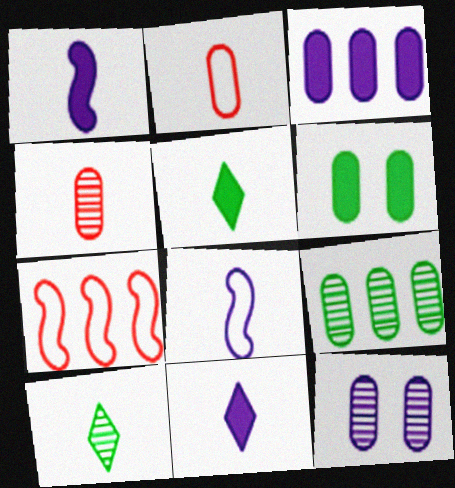[[1, 2, 10], 
[4, 5, 8], 
[4, 9, 12], 
[5, 7, 12]]